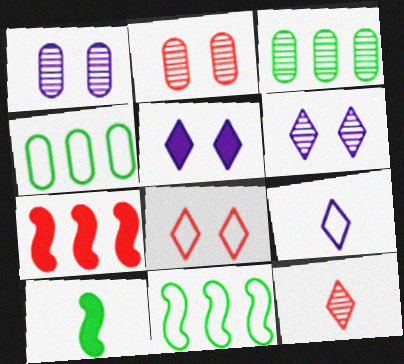[]